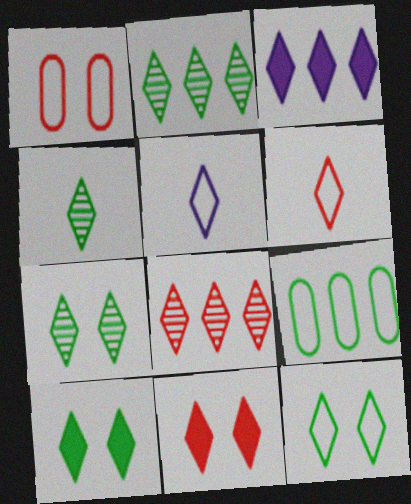[[2, 4, 7], 
[2, 5, 11], 
[3, 6, 7], 
[5, 8, 10], 
[6, 8, 11], 
[7, 10, 12]]